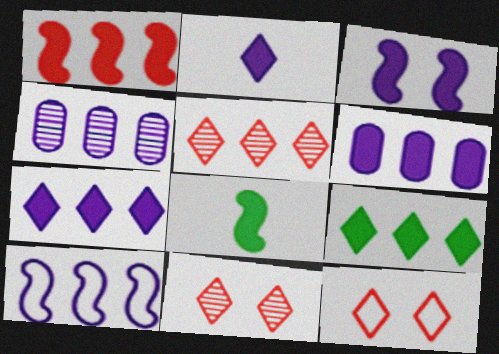[[1, 3, 8], 
[1, 6, 9], 
[2, 3, 6], 
[4, 7, 10], 
[4, 8, 12]]